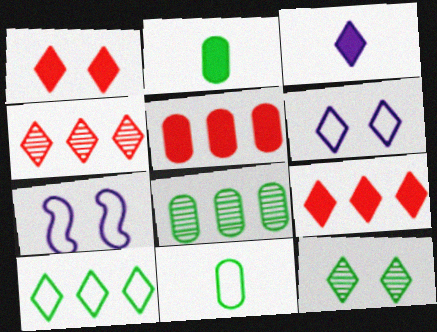[[1, 6, 12], 
[2, 4, 7]]